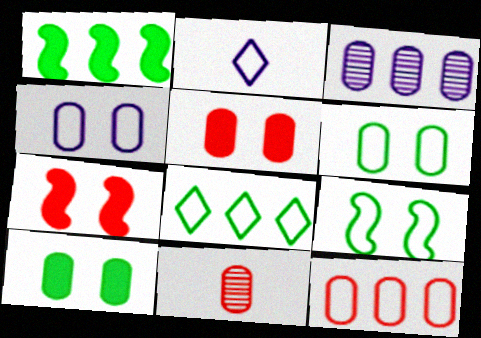[[2, 9, 12], 
[5, 11, 12]]